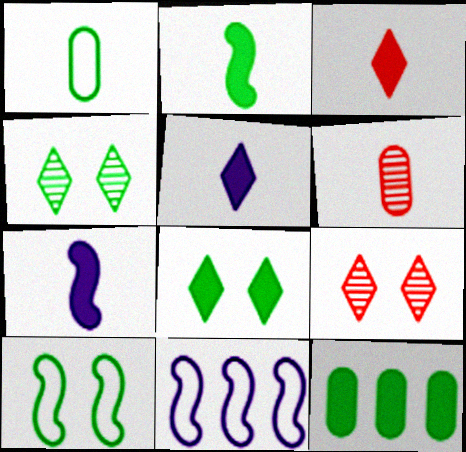[[2, 8, 12], 
[6, 8, 11]]